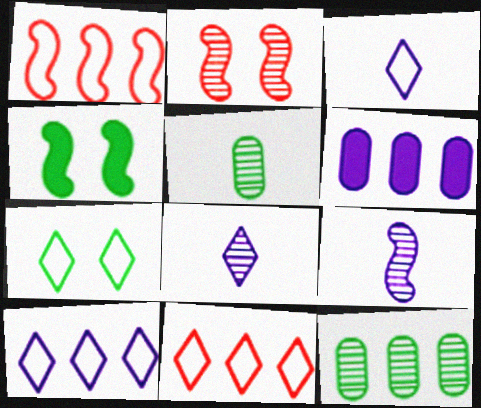[[1, 4, 9], 
[2, 8, 12], 
[3, 7, 11]]